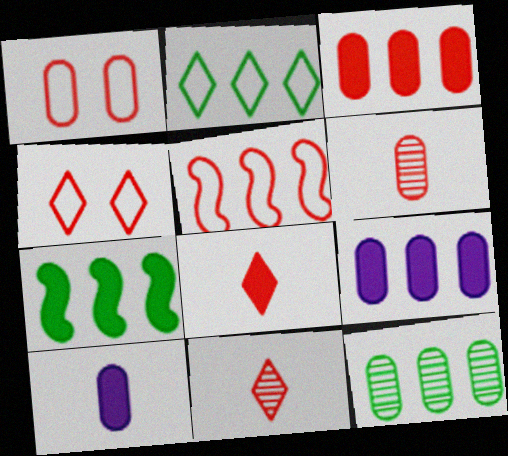[[1, 3, 6], 
[1, 10, 12], 
[2, 7, 12]]